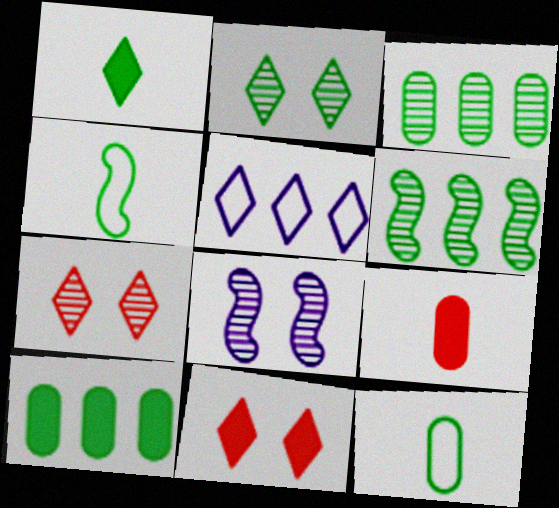[[1, 5, 7], 
[2, 4, 10]]